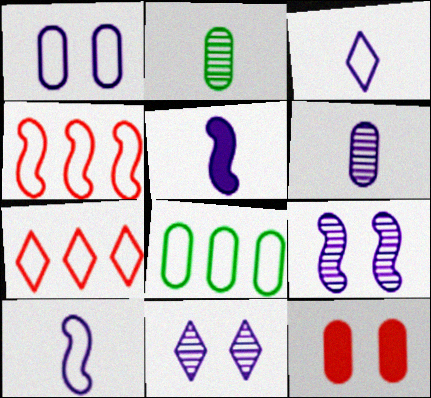[[3, 5, 6], 
[6, 8, 12]]